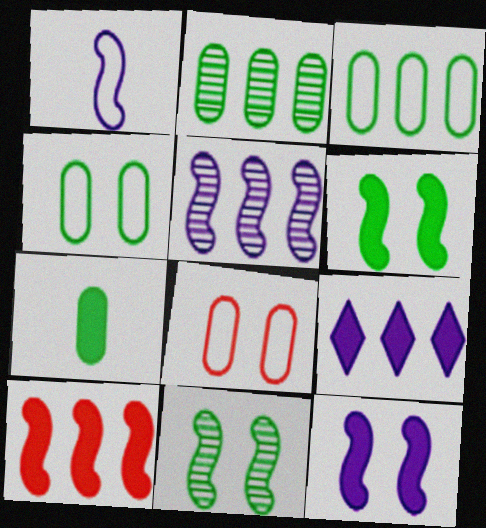[[1, 5, 12], 
[1, 10, 11], 
[2, 4, 7]]